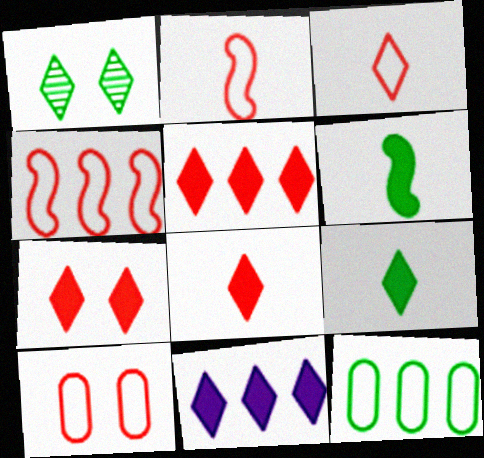[[1, 3, 11], 
[1, 6, 12], 
[3, 4, 10], 
[5, 7, 8], 
[7, 9, 11]]